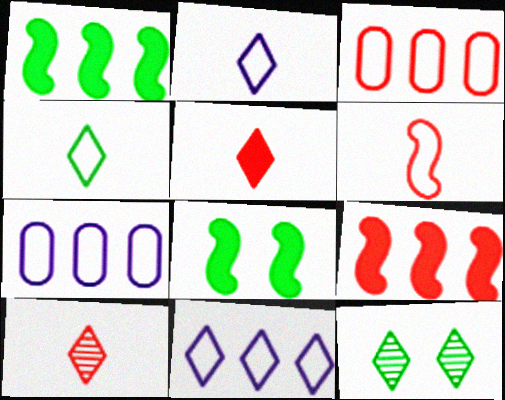[[5, 11, 12], 
[7, 8, 10]]